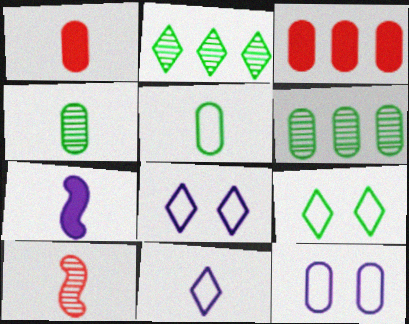[[1, 6, 12], 
[3, 4, 12]]